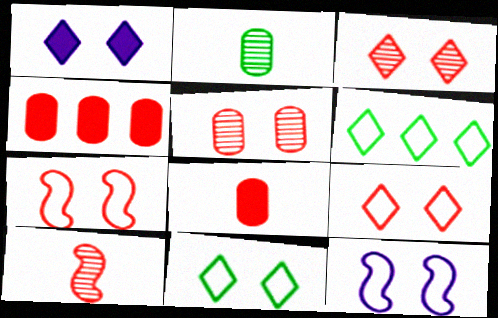[[1, 3, 11], 
[4, 9, 10]]